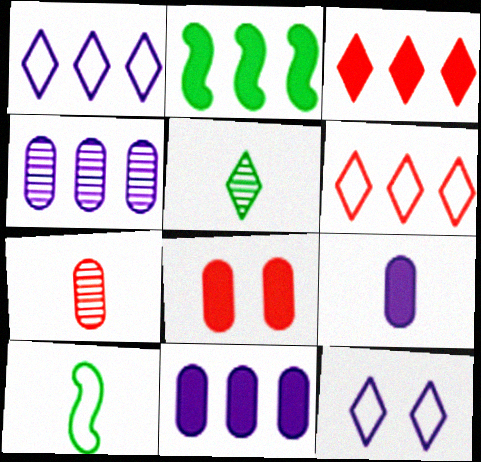[[2, 3, 11], 
[2, 4, 6], 
[2, 7, 12], 
[3, 5, 12]]